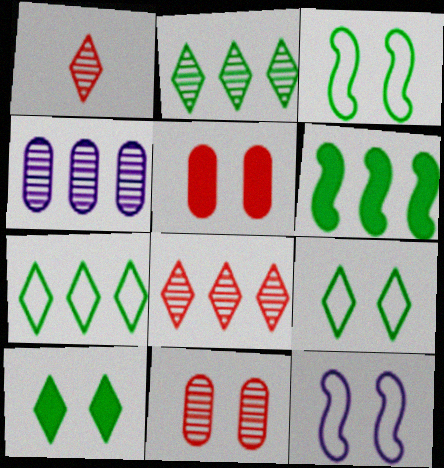[[10, 11, 12]]